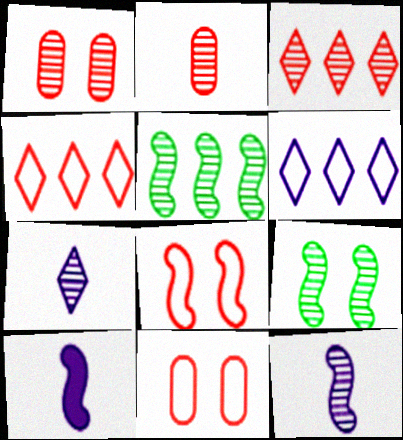[[1, 5, 7], 
[5, 8, 10]]